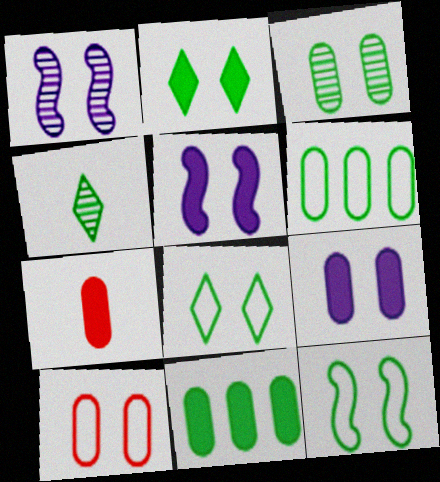[[1, 2, 10], 
[2, 3, 12], 
[3, 9, 10], 
[4, 11, 12], 
[7, 9, 11]]